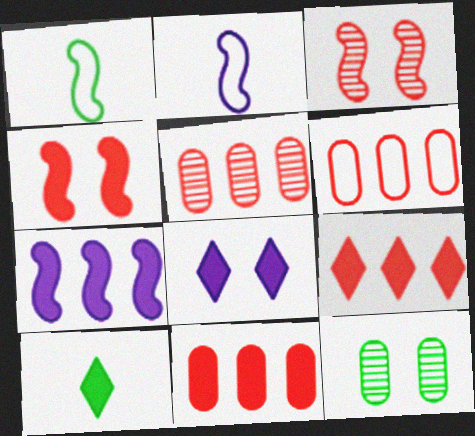[[1, 3, 7], 
[1, 5, 8], 
[2, 9, 12], 
[5, 6, 11], 
[8, 9, 10]]